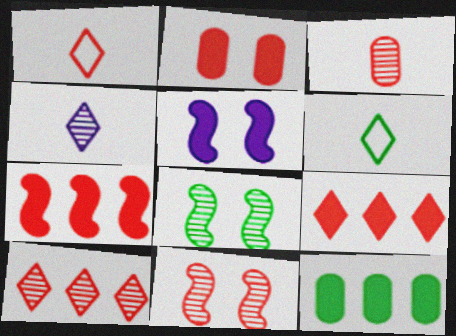[[3, 10, 11], 
[6, 8, 12]]